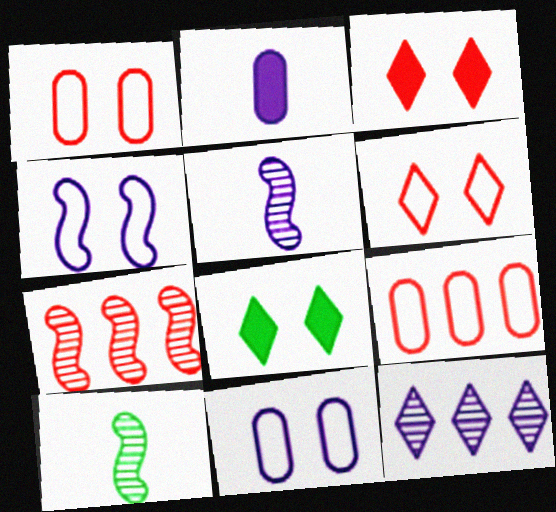[[2, 4, 12], 
[5, 8, 9]]